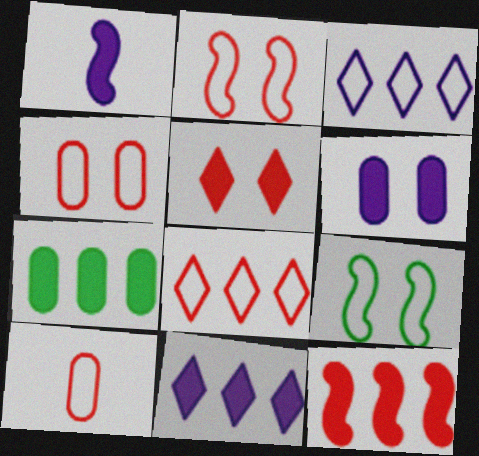[[1, 5, 7], 
[1, 6, 11], 
[2, 8, 10], 
[3, 9, 10], 
[7, 11, 12]]